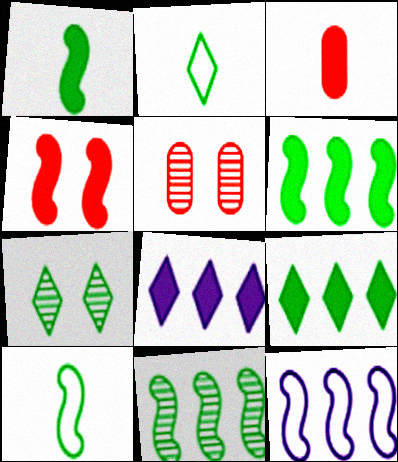[[2, 7, 9], 
[3, 7, 12], 
[5, 8, 10]]